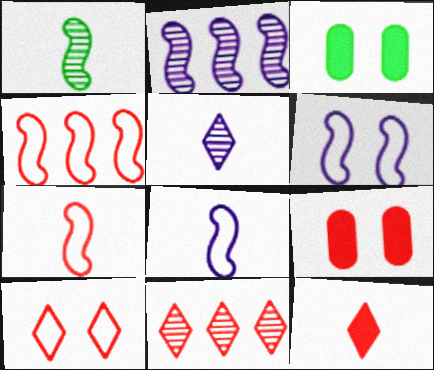[[3, 4, 5], 
[3, 8, 11], 
[7, 9, 11], 
[10, 11, 12]]